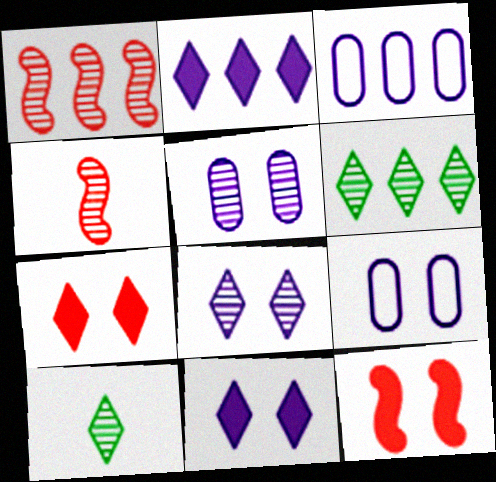[[1, 5, 10], 
[3, 10, 12], 
[4, 5, 6]]